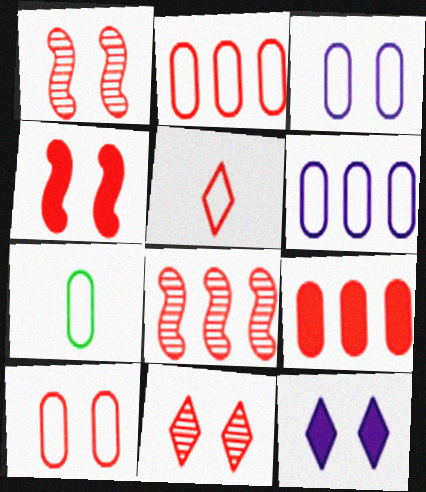[[1, 5, 9], 
[2, 3, 7], 
[4, 10, 11], 
[6, 7, 10], 
[7, 8, 12]]